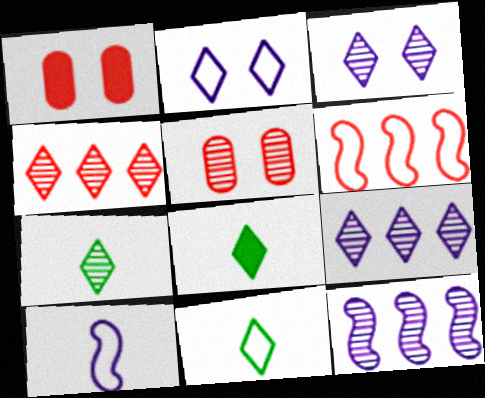[[1, 11, 12], 
[2, 4, 8], 
[3, 4, 7], 
[5, 7, 12], 
[7, 8, 11]]